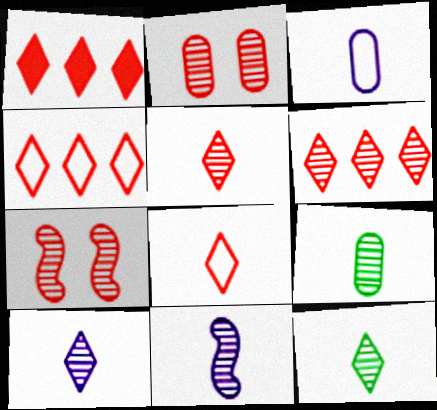[[1, 4, 6], 
[5, 9, 11], 
[5, 10, 12]]